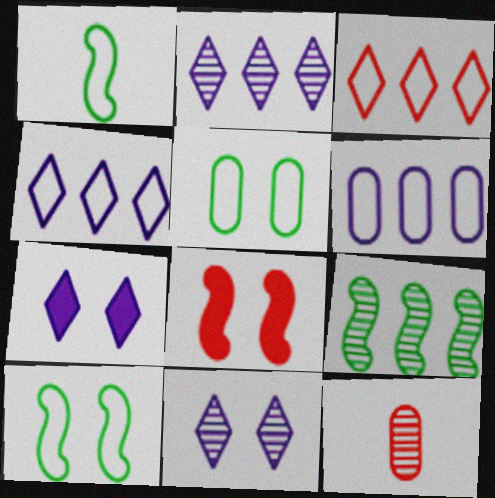[[3, 8, 12], 
[5, 8, 11], 
[9, 11, 12]]